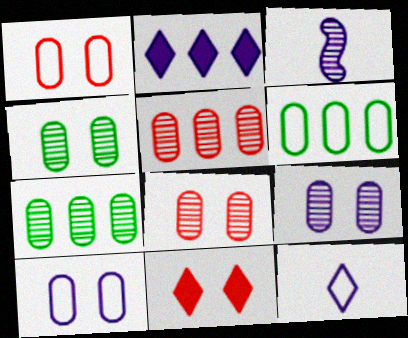[[2, 3, 10], 
[3, 6, 11], 
[4, 8, 9]]